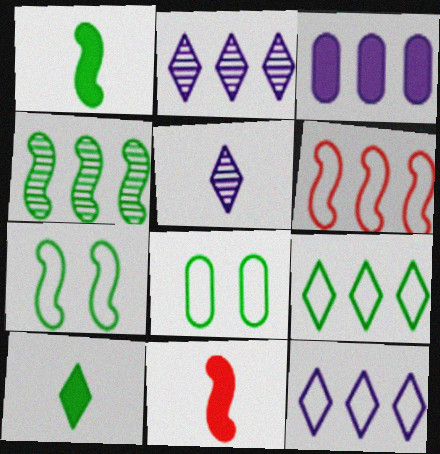[[1, 4, 7], 
[2, 8, 11], 
[4, 8, 10]]